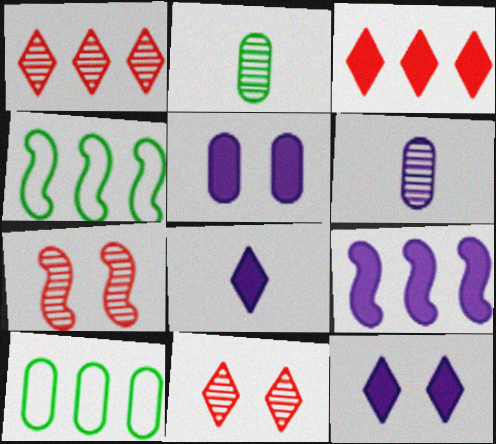[[1, 9, 10], 
[5, 8, 9], 
[7, 8, 10]]